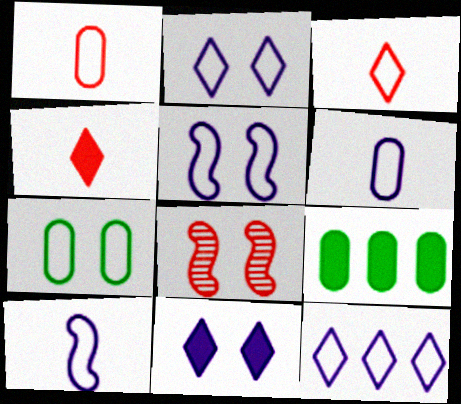[[5, 6, 12], 
[7, 8, 11]]